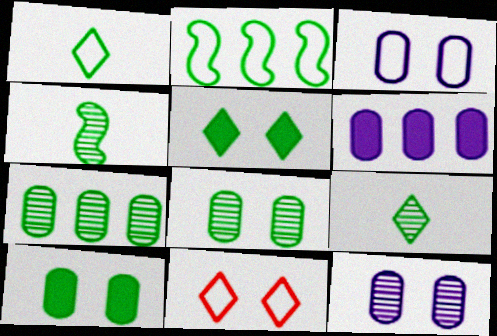[[2, 9, 10], 
[4, 6, 11]]